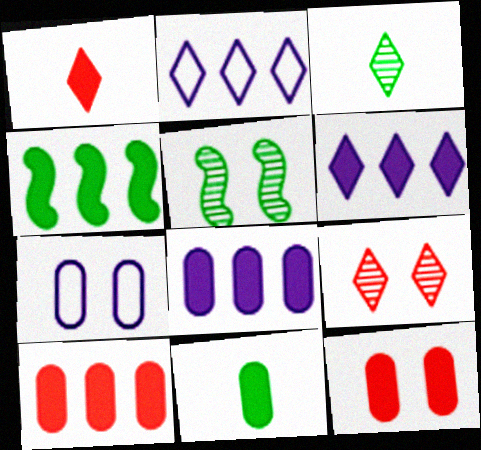[[4, 6, 10], 
[8, 11, 12]]